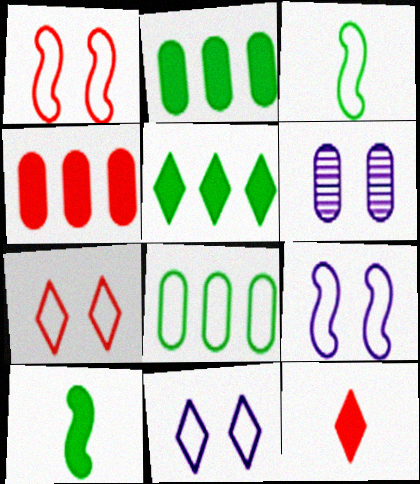[]